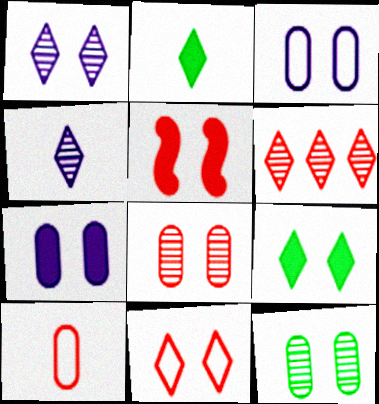[[1, 9, 11], 
[5, 6, 10], 
[5, 7, 9], 
[5, 8, 11]]